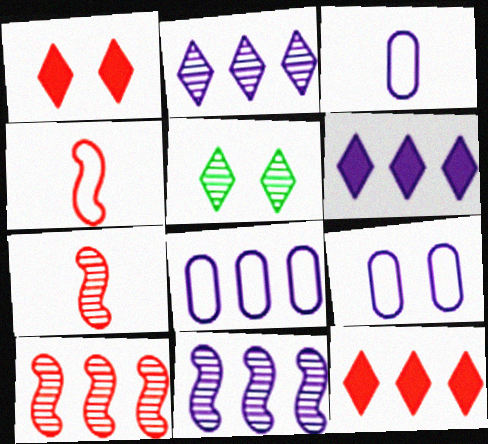[[3, 8, 9], 
[6, 8, 11]]